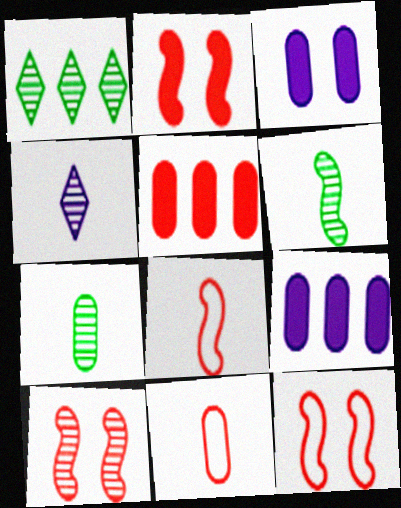[[1, 3, 8], 
[2, 10, 12]]